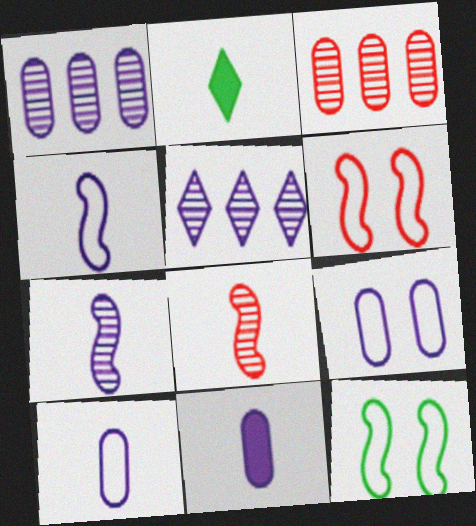[[1, 2, 6], 
[1, 9, 11], 
[2, 8, 10]]